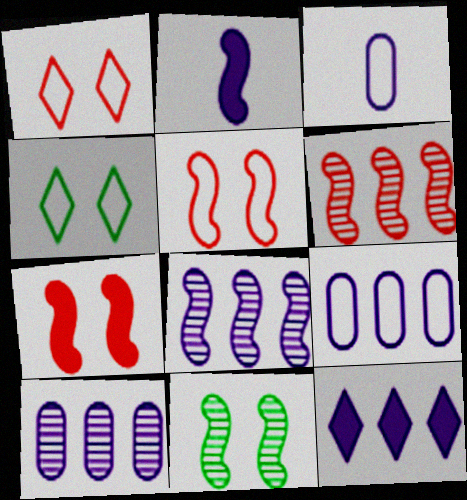[[8, 9, 12]]